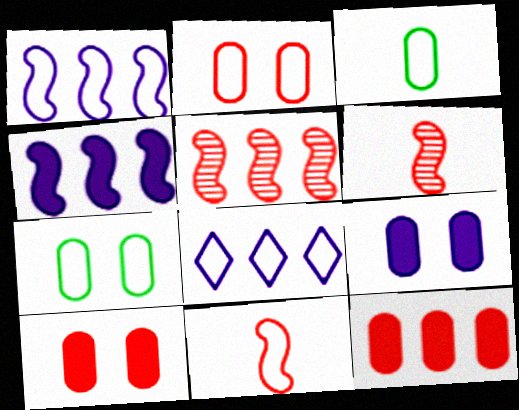[[7, 8, 11]]